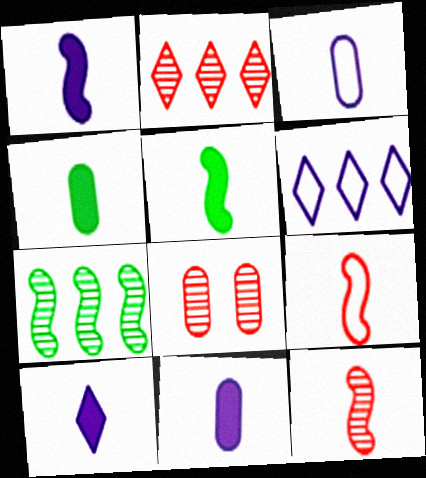[[1, 10, 11], 
[2, 8, 12], 
[5, 6, 8]]